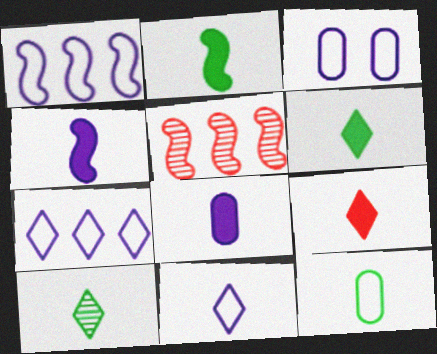[[1, 3, 11], 
[2, 8, 9], 
[2, 10, 12], 
[3, 5, 6], 
[9, 10, 11]]